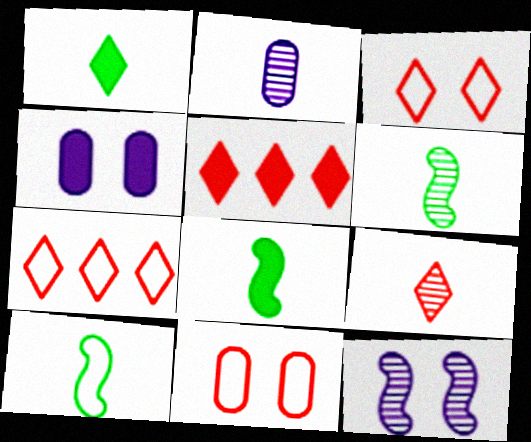[[2, 6, 9], 
[3, 5, 9], 
[4, 5, 8], 
[4, 6, 7], 
[6, 8, 10]]